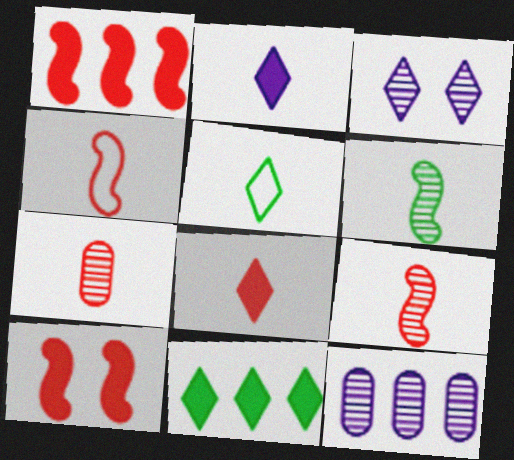[[4, 7, 8], 
[5, 10, 12]]